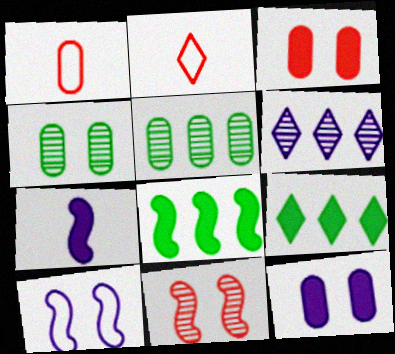[[1, 5, 12], 
[3, 7, 9]]